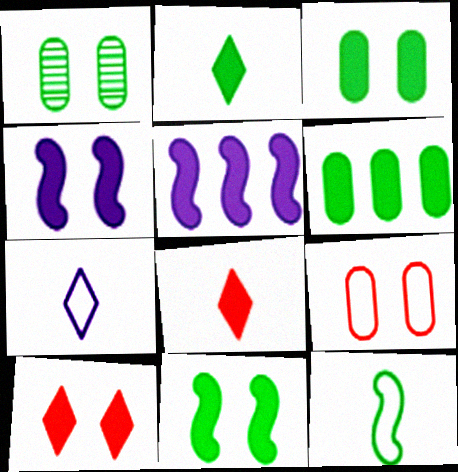[[2, 6, 11], 
[3, 4, 10], 
[3, 5, 8], 
[4, 6, 8]]